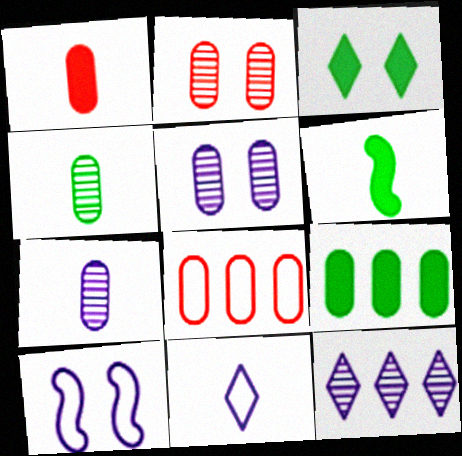[[1, 2, 8], 
[2, 3, 10], 
[3, 6, 9]]